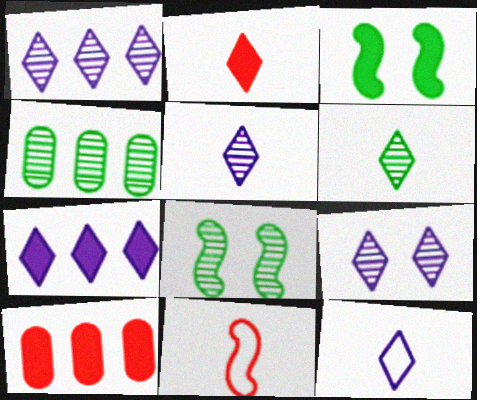[[1, 5, 9], 
[2, 6, 12], 
[4, 6, 8], 
[7, 9, 12], 
[8, 10, 12]]